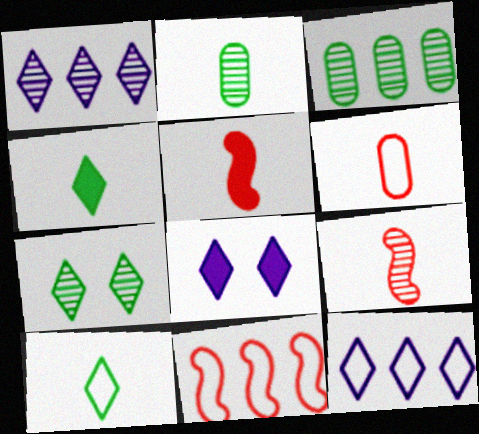[[2, 8, 11]]